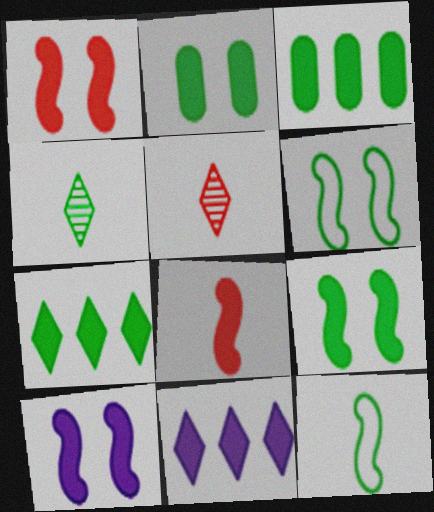[[1, 9, 10], 
[2, 8, 11], 
[3, 4, 6]]